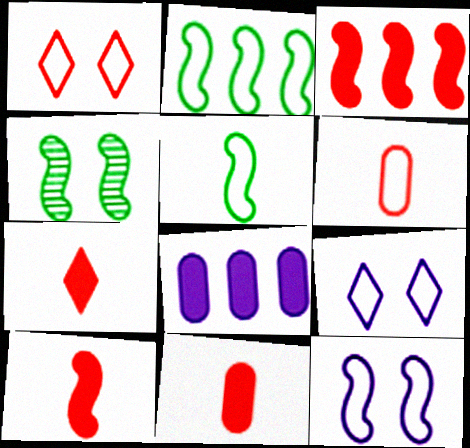[[2, 6, 9], 
[7, 10, 11]]